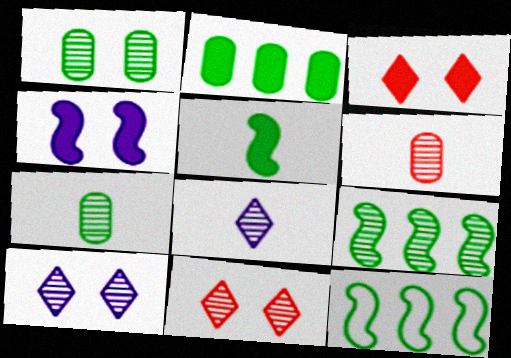[[6, 9, 10]]